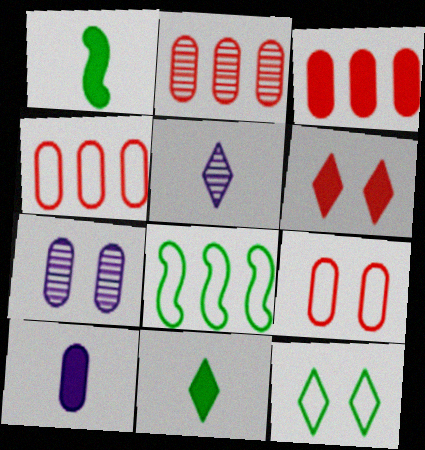[[2, 3, 4]]